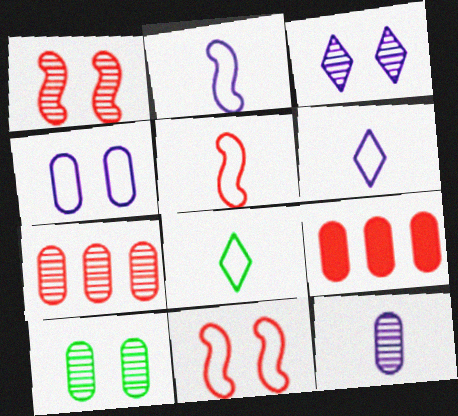[[1, 3, 10], 
[7, 10, 12]]